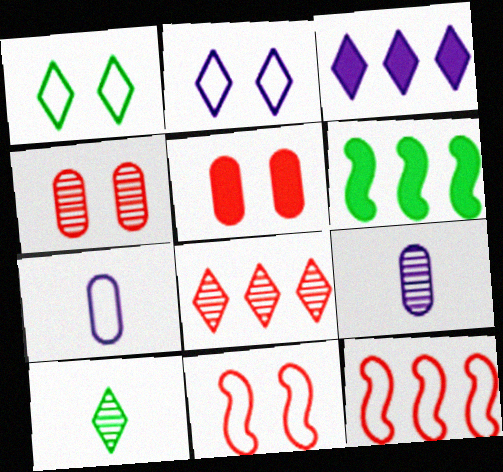[[1, 7, 12]]